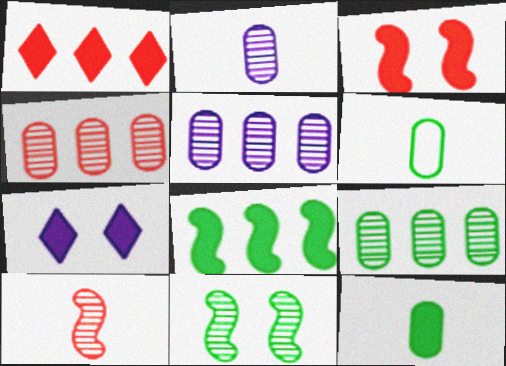[[4, 5, 9]]